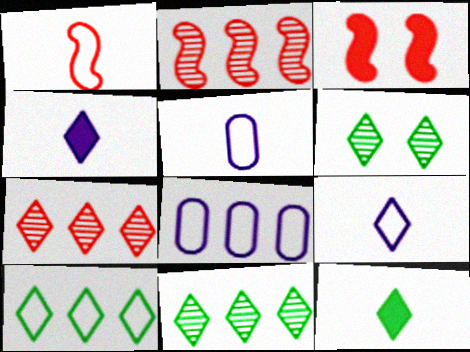[[1, 2, 3], 
[3, 5, 11], 
[6, 10, 12]]